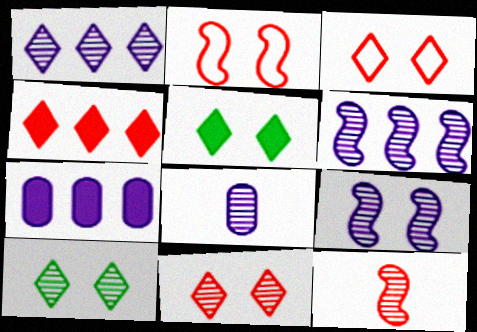[[1, 8, 9]]